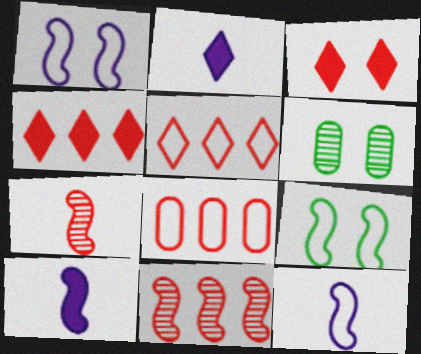[[1, 3, 6], 
[3, 7, 8], 
[4, 6, 12], 
[4, 8, 11], 
[5, 6, 10], 
[9, 10, 11]]